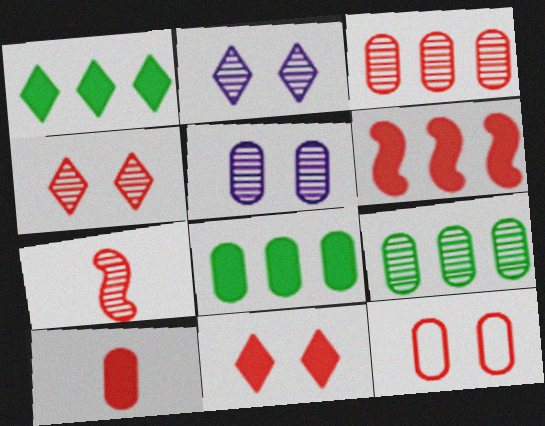[[2, 7, 9], 
[3, 4, 7], 
[3, 10, 12], 
[6, 10, 11]]